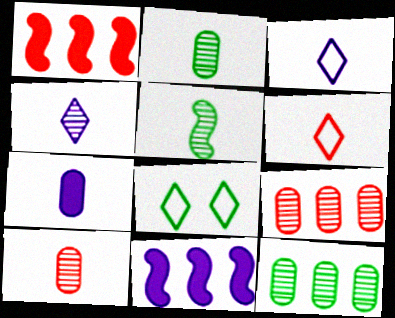[[4, 5, 10], 
[5, 6, 7], 
[8, 10, 11]]